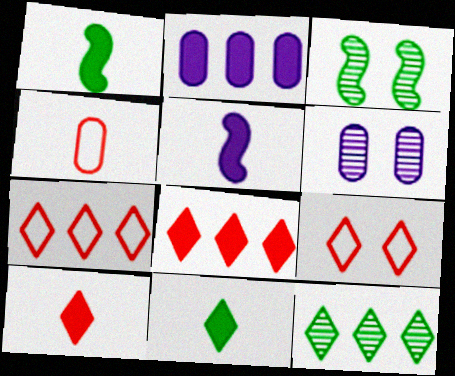[[1, 6, 7]]